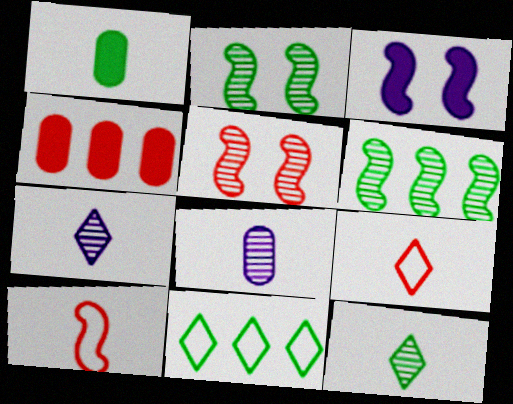[[1, 2, 11], 
[1, 7, 10], 
[3, 6, 10], 
[4, 5, 9]]